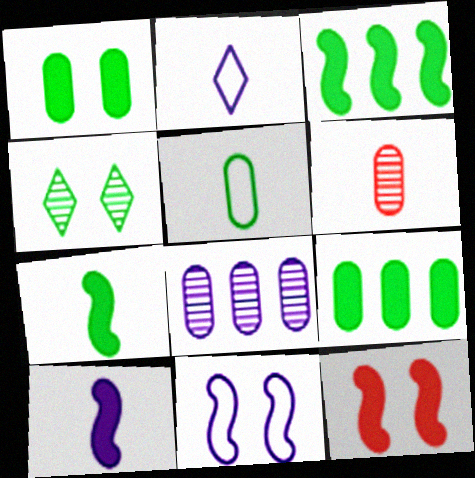[[2, 6, 7], 
[3, 4, 5], 
[3, 10, 12]]